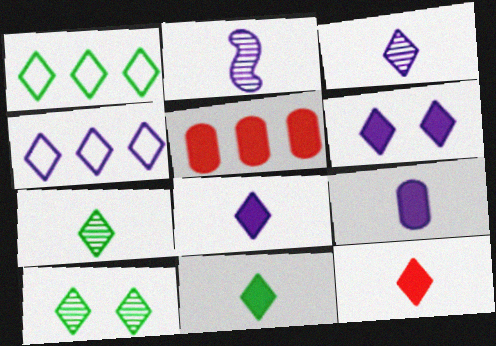[[1, 10, 11], 
[3, 4, 6], 
[4, 10, 12], 
[8, 11, 12]]